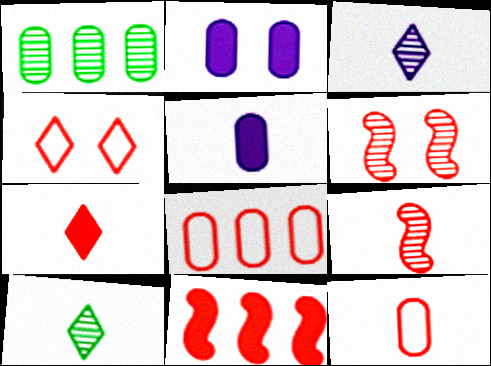[[1, 2, 12], 
[1, 3, 6], 
[6, 7, 8], 
[7, 9, 12]]